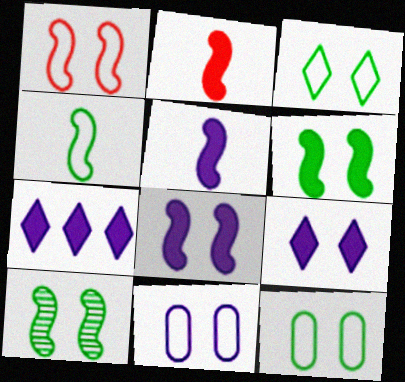[[1, 3, 11], 
[1, 8, 10]]